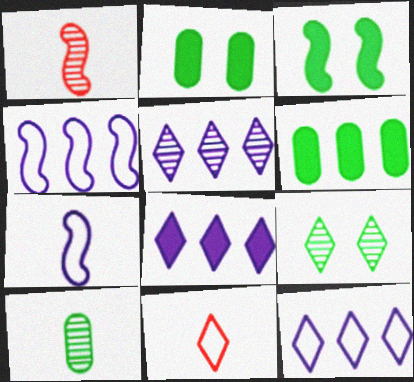[[1, 2, 12], 
[1, 3, 4], 
[5, 8, 12], 
[8, 9, 11]]